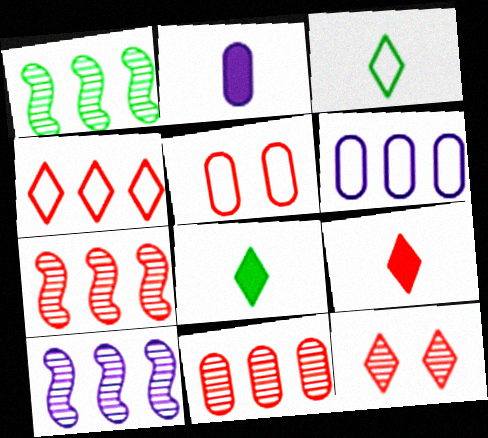[[1, 7, 10], 
[4, 9, 12], 
[5, 7, 9], 
[5, 8, 10]]